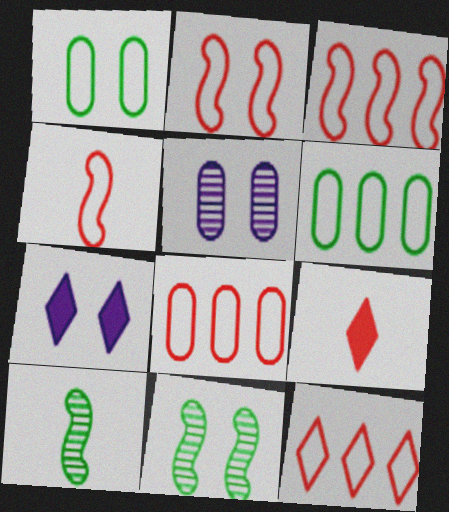[[2, 3, 4], 
[3, 8, 12], 
[7, 8, 10]]